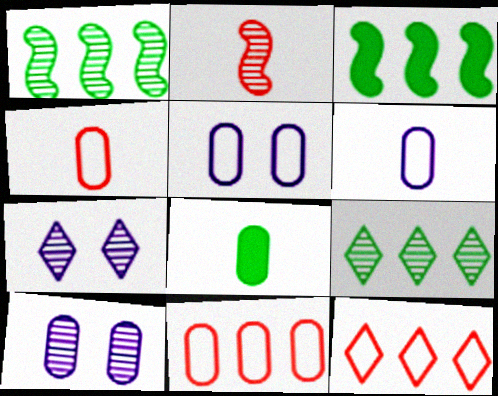[[2, 9, 10], 
[3, 4, 7], 
[8, 10, 11]]